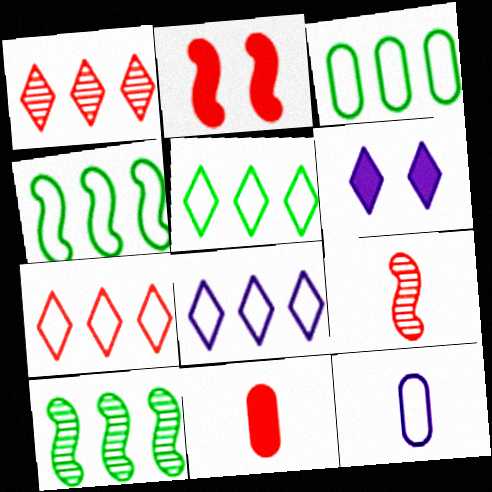[[3, 4, 5], 
[3, 6, 9], 
[5, 7, 8]]